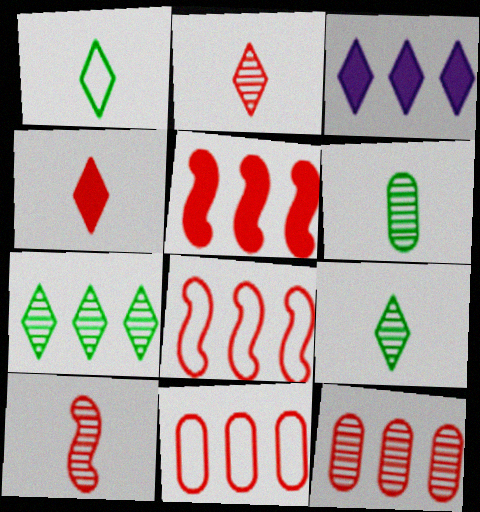[]